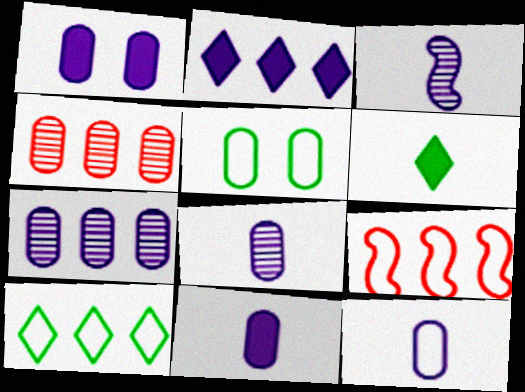[[1, 7, 12], 
[4, 5, 11], 
[8, 11, 12]]